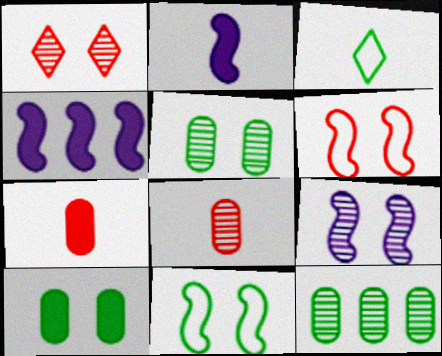[[1, 5, 9], 
[2, 3, 8]]